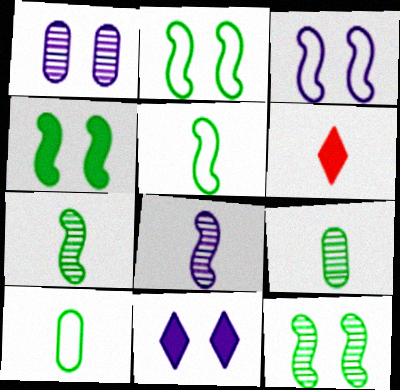[[1, 3, 11], 
[2, 4, 12], 
[6, 8, 10]]